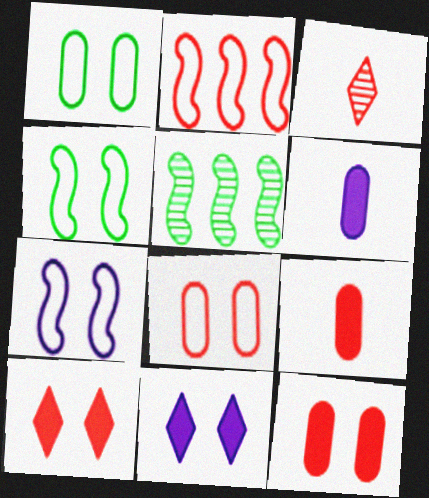[[2, 3, 12]]